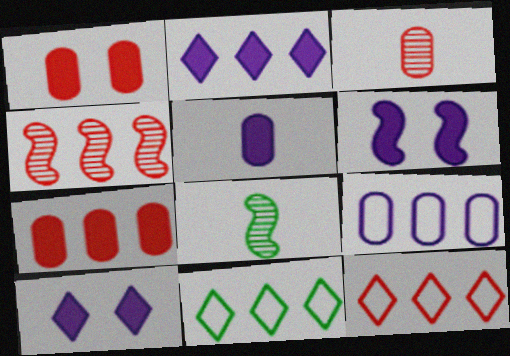[[2, 5, 6], 
[3, 6, 11], 
[4, 7, 12]]